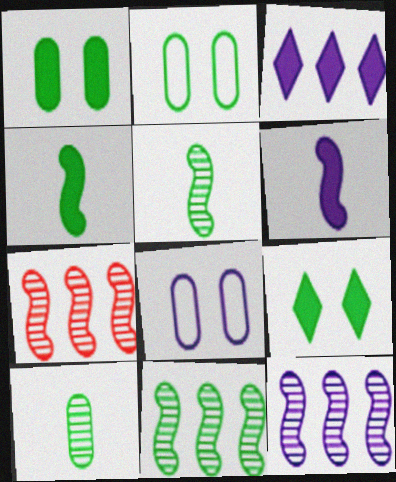[[7, 11, 12]]